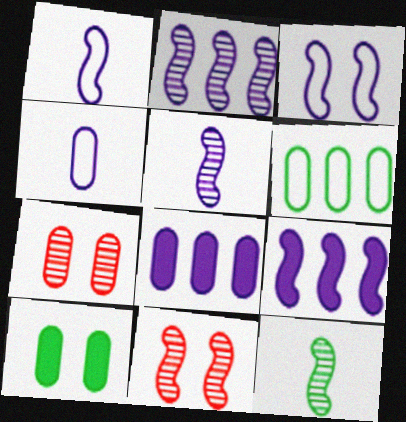[[2, 11, 12], 
[3, 5, 9]]